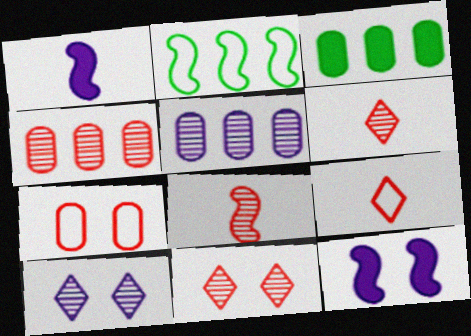[[2, 8, 12], 
[4, 8, 11]]